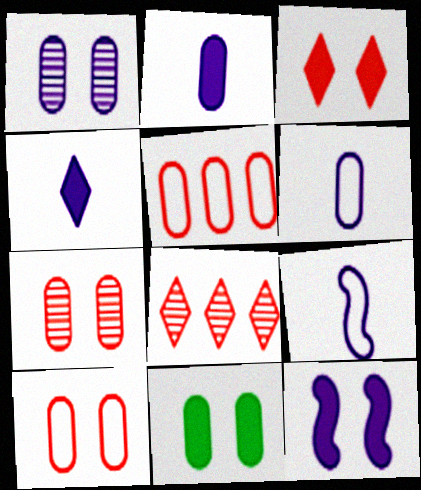[[1, 10, 11], 
[3, 11, 12], 
[8, 9, 11]]